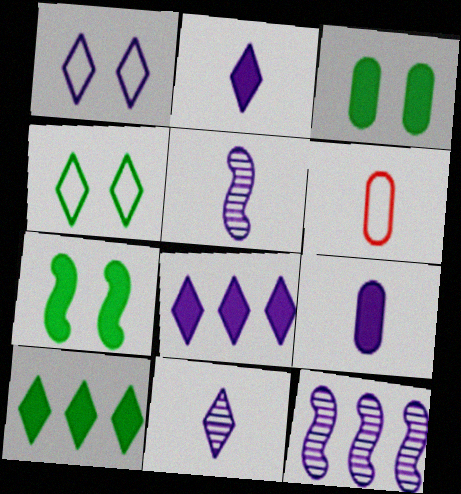[[1, 8, 11], 
[1, 9, 12]]